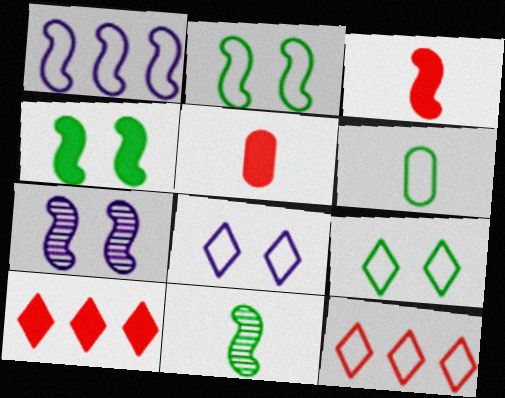[[6, 7, 10]]